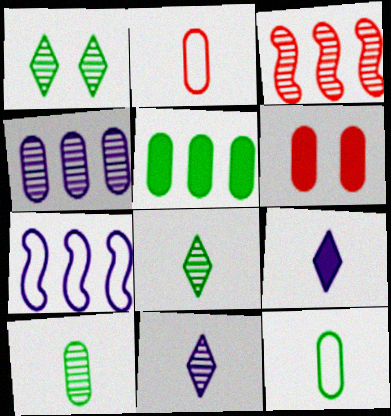[[4, 6, 12], 
[6, 7, 8]]